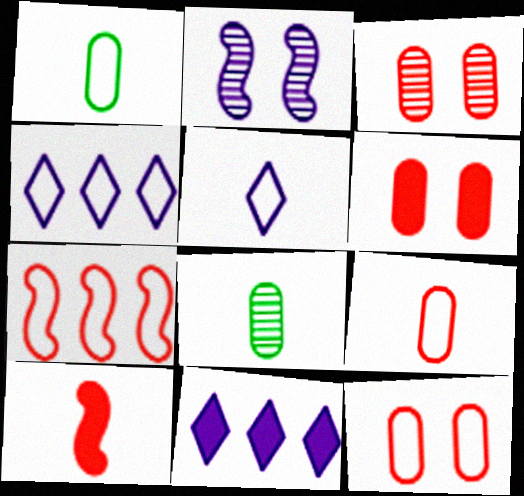[[3, 6, 12], 
[5, 8, 10]]